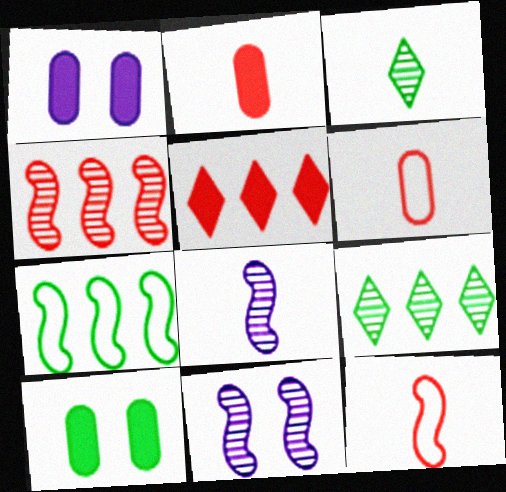[[1, 9, 12], 
[3, 7, 10]]